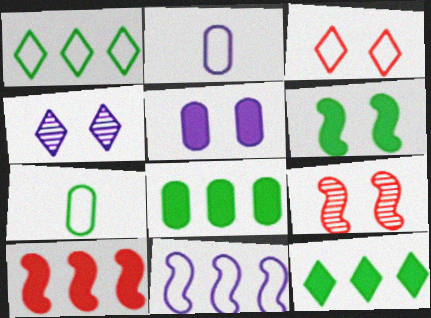[[2, 9, 12], 
[3, 7, 11], 
[4, 7, 10]]